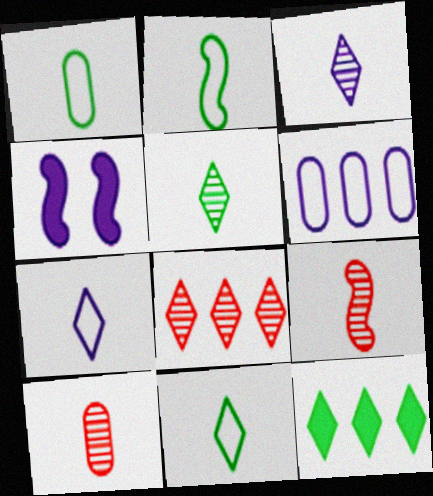[[1, 2, 11], 
[1, 4, 8], 
[3, 4, 6]]